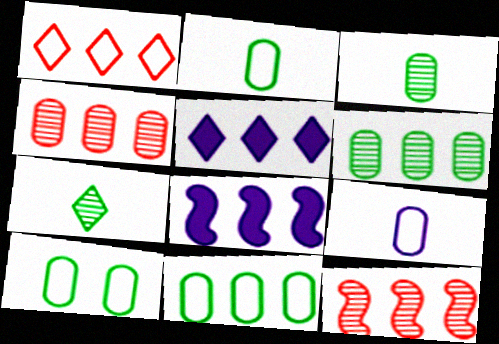[[1, 6, 8], 
[2, 10, 11], 
[5, 11, 12]]